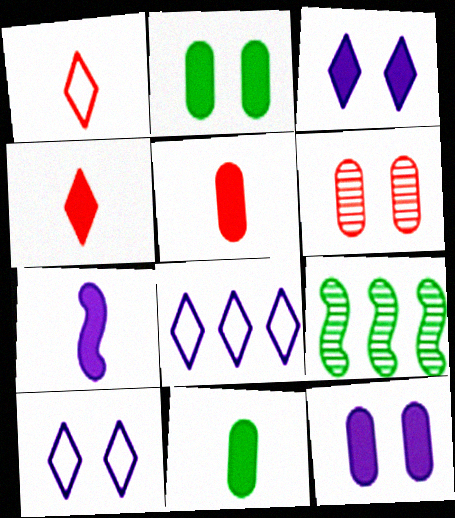[[1, 9, 12], 
[4, 7, 11], 
[5, 9, 10]]